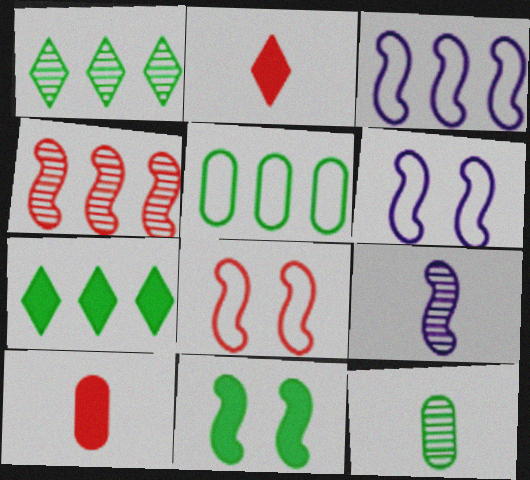[[1, 6, 10]]